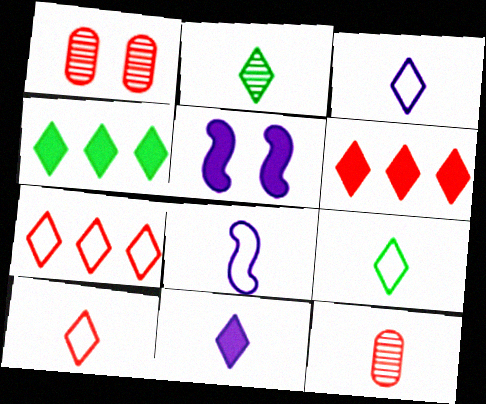[[1, 4, 8], 
[2, 10, 11], 
[3, 9, 10]]